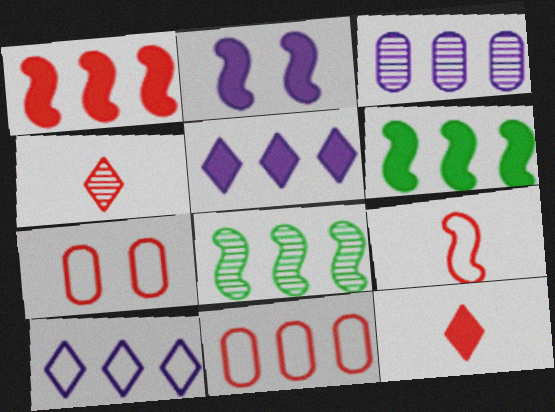[[1, 4, 7], 
[2, 8, 9], 
[5, 8, 11]]